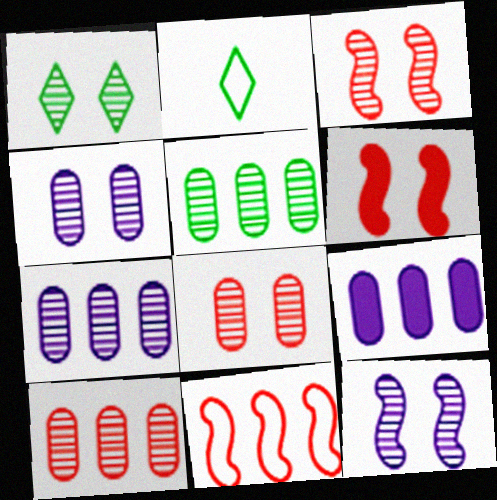[[1, 3, 4], 
[1, 8, 12], 
[2, 3, 9], 
[2, 6, 7], 
[5, 7, 10]]